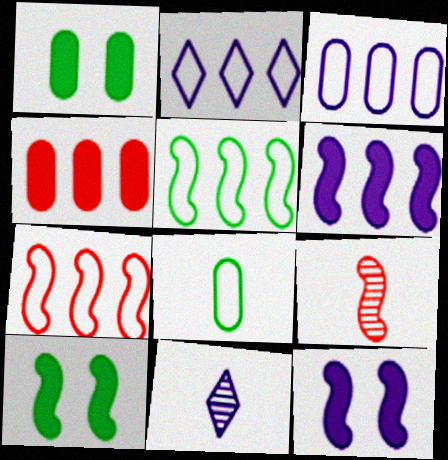[[1, 2, 9], 
[1, 7, 11], 
[3, 11, 12], 
[5, 9, 12]]